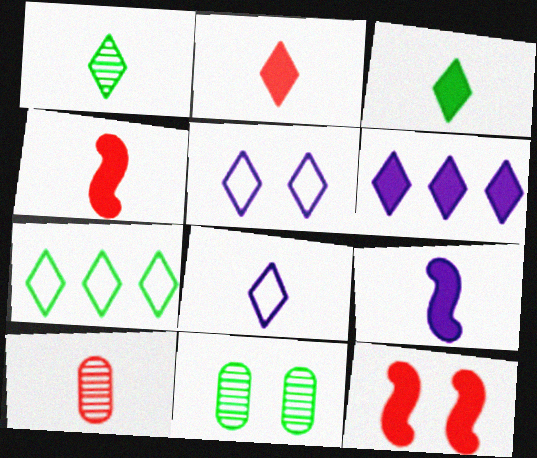[[1, 2, 8], 
[5, 11, 12]]